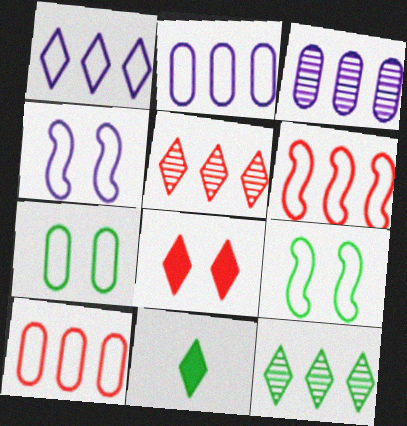[]